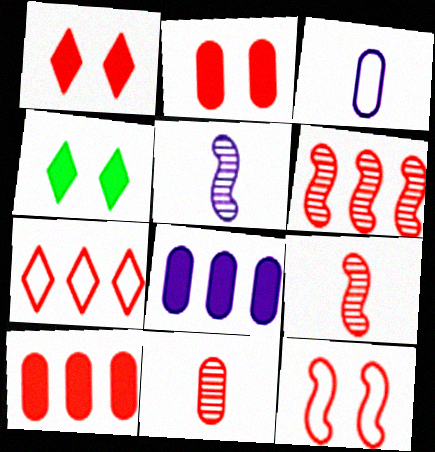[[2, 7, 9], 
[3, 4, 6], 
[6, 7, 10]]